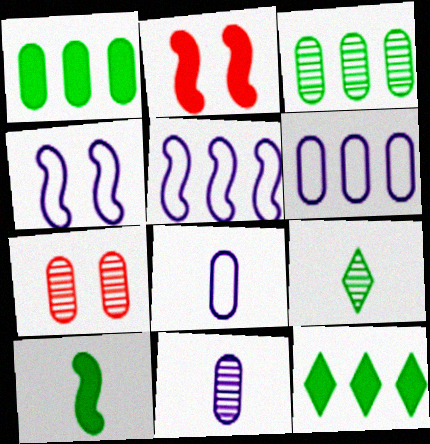[[1, 7, 8], 
[2, 6, 9], 
[3, 7, 11]]